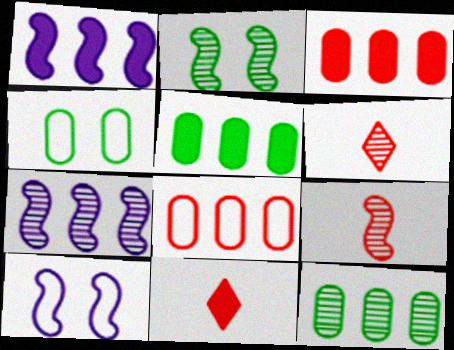[[1, 4, 6], 
[2, 7, 9], 
[4, 7, 11], 
[5, 6, 10], 
[10, 11, 12]]